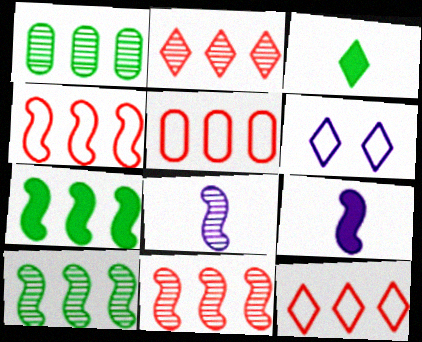[[2, 3, 6], 
[4, 5, 12]]